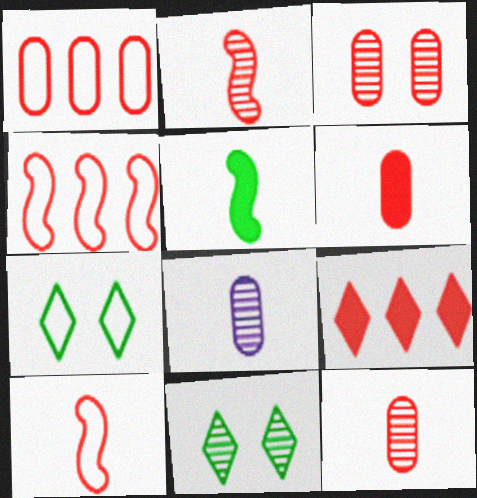[[1, 3, 6], 
[3, 9, 10]]